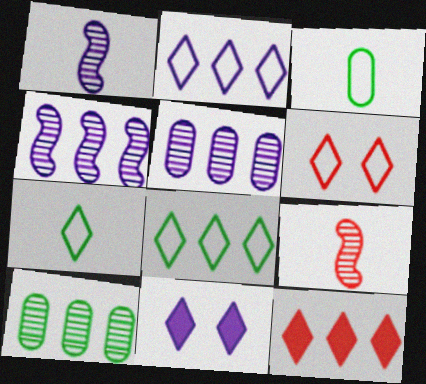[[2, 6, 7]]